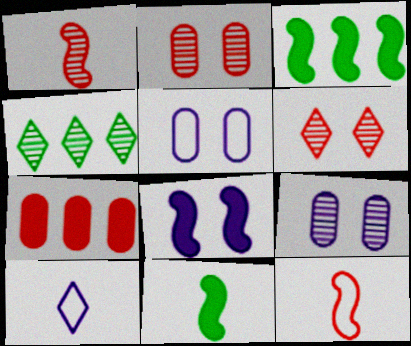[[1, 4, 9], 
[2, 3, 10], 
[6, 7, 12]]